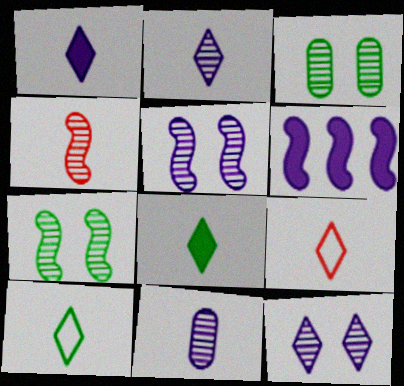[[2, 8, 9], 
[3, 6, 9]]